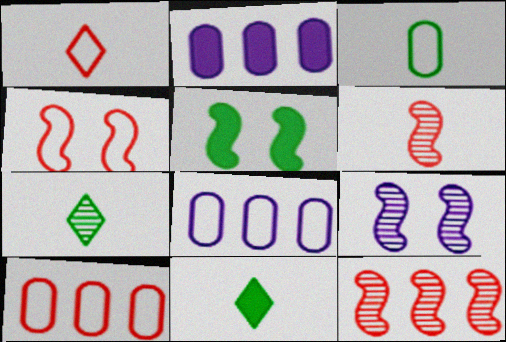[[1, 4, 10], 
[2, 4, 7], 
[4, 5, 9], 
[9, 10, 11]]